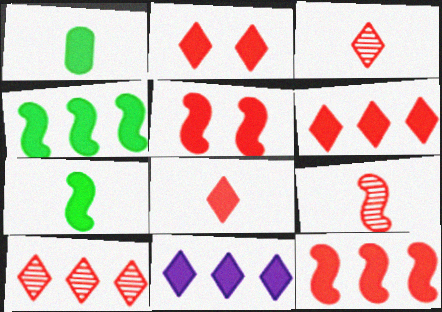[[1, 5, 11], 
[2, 6, 8]]